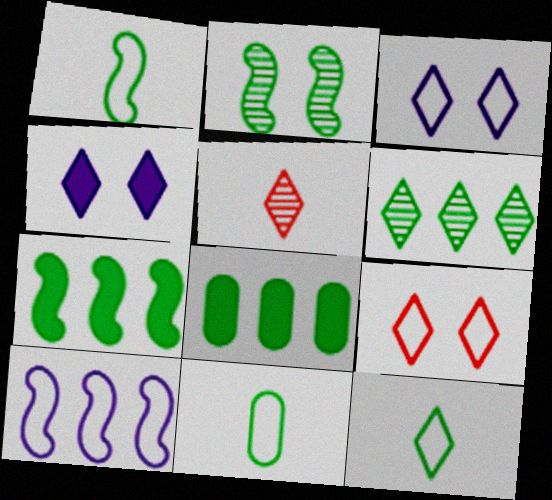[[1, 2, 7], 
[1, 11, 12], 
[2, 8, 12], 
[9, 10, 11]]